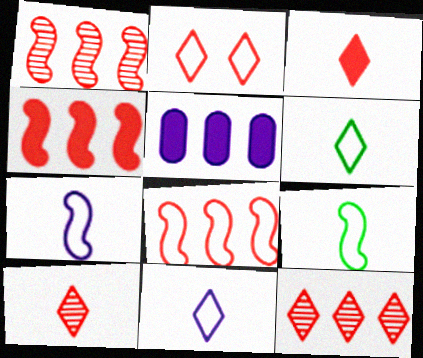[[1, 4, 8], 
[2, 3, 12]]